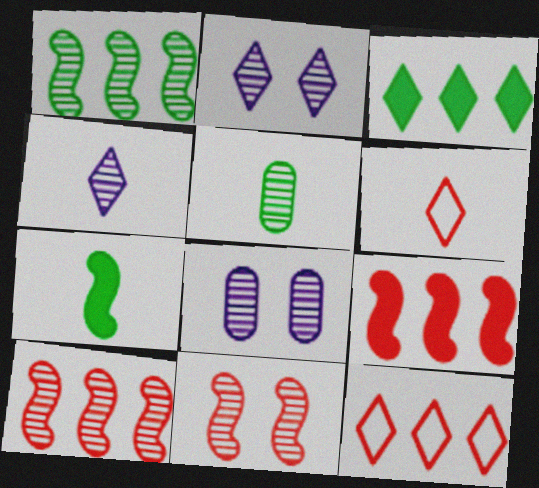[[2, 3, 6], 
[2, 5, 10], 
[7, 8, 12]]